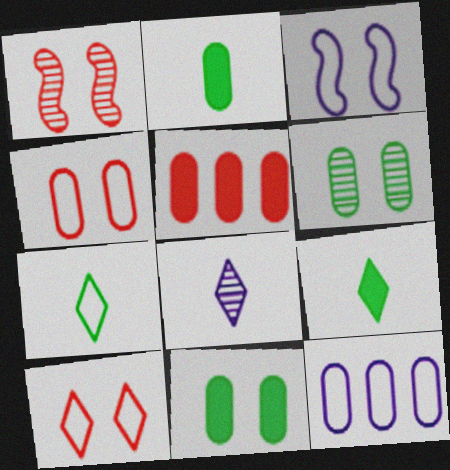[[1, 9, 12]]